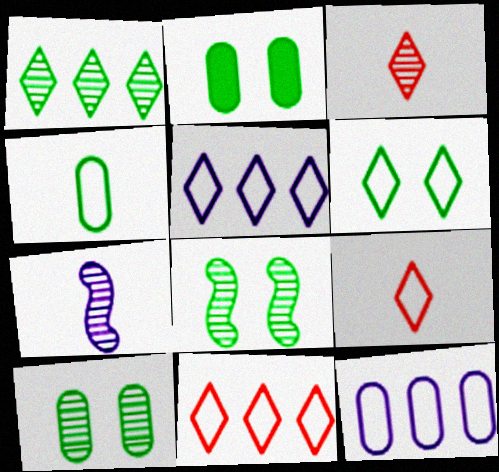[[2, 6, 8], 
[2, 7, 11], 
[5, 6, 9]]